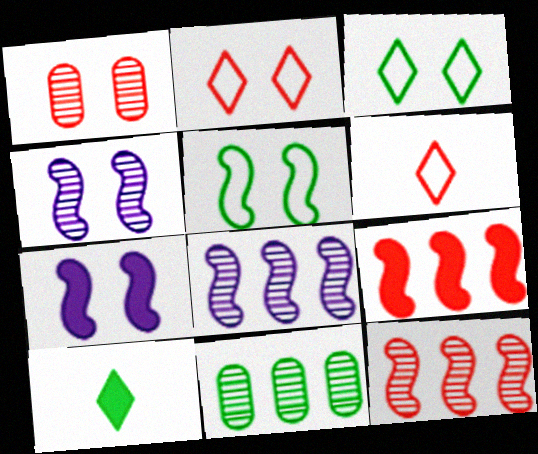[[1, 3, 7], 
[1, 6, 9], 
[5, 10, 11], 
[6, 7, 11]]